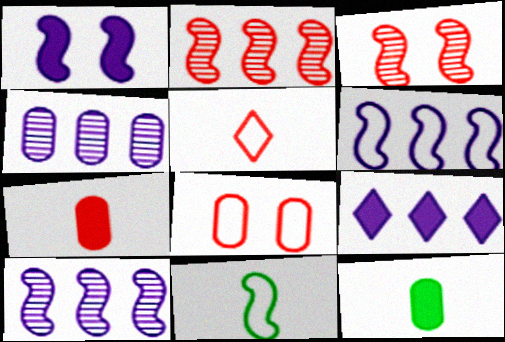[[1, 2, 11], 
[4, 6, 9], 
[4, 8, 12]]